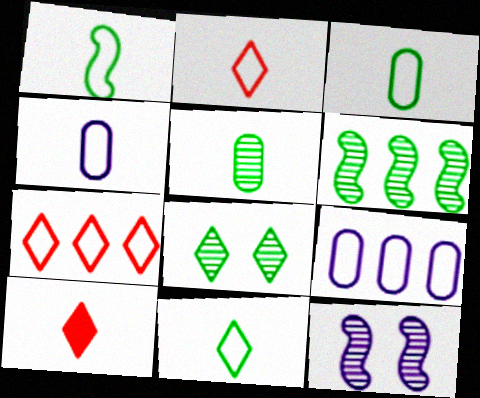[[1, 2, 4], 
[1, 3, 11], 
[5, 6, 8]]